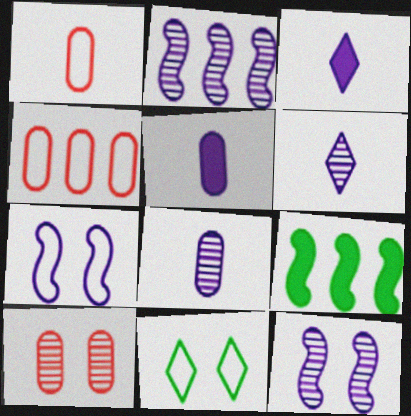[]